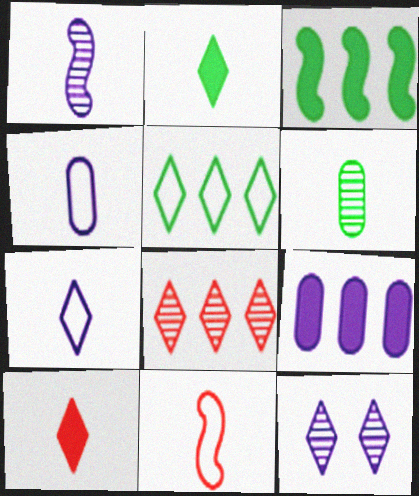[[5, 10, 12]]